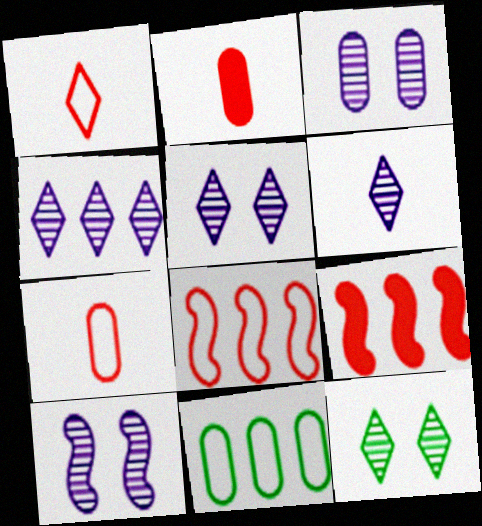[[2, 3, 11], 
[3, 5, 10], 
[4, 5, 6], 
[4, 9, 11]]